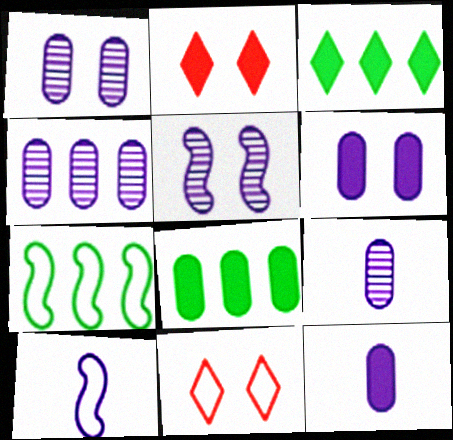[[1, 4, 9], 
[2, 7, 9]]